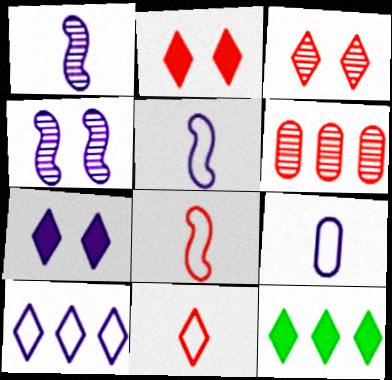[[2, 6, 8]]